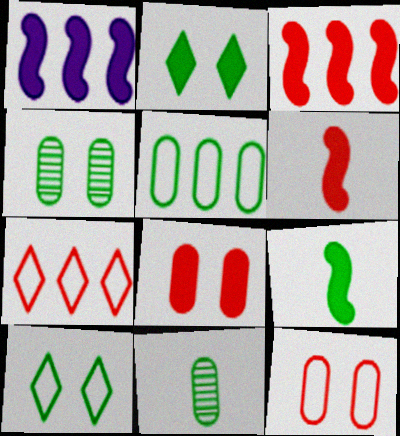[]